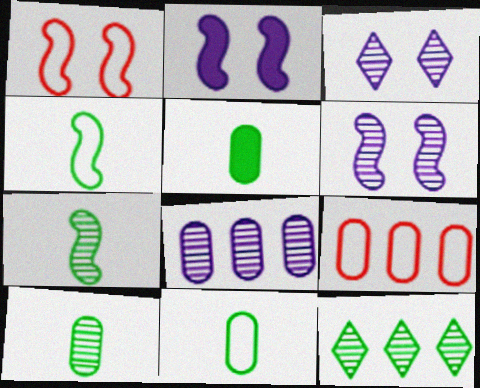[[5, 10, 11]]